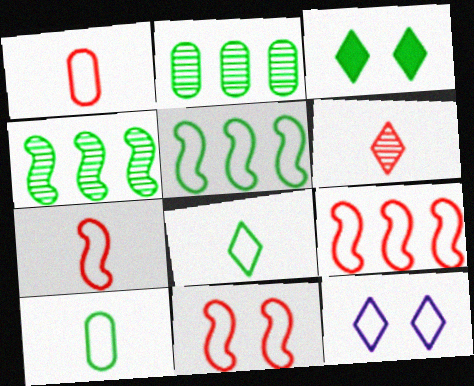[[1, 5, 12], 
[3, 4, 10], 
[7, 9, 11], 
[9, 10, 12]]